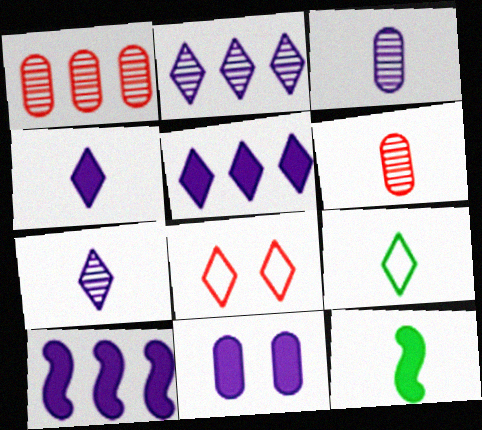[[4, 10, 11]]